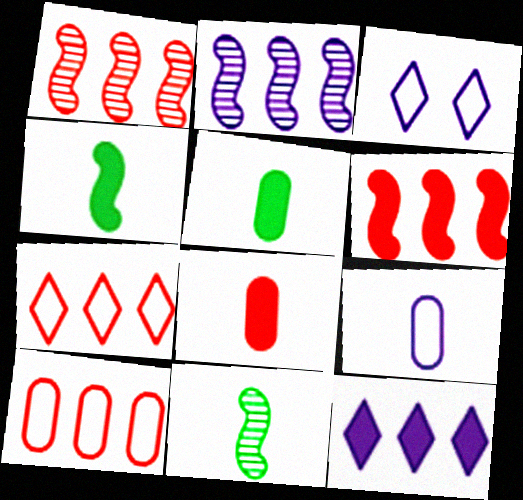[[1, 3, 5]]